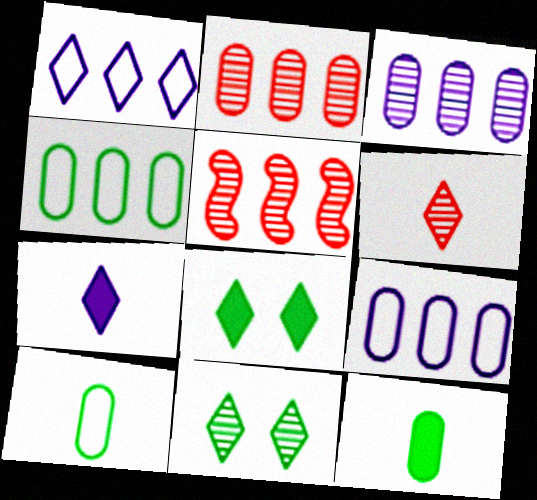[[1, 6, 8]]